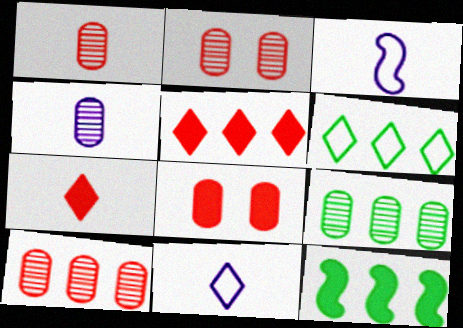[[1, 2, 10], 
[2, 4, 9], 
[2, 11, 12], 
[6, 9, 12]]